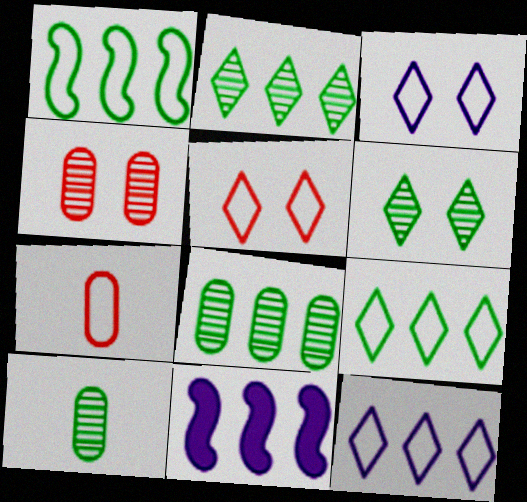[[1, 3, 7], 
[5, 10, 11], 
[6, 7, 11]]